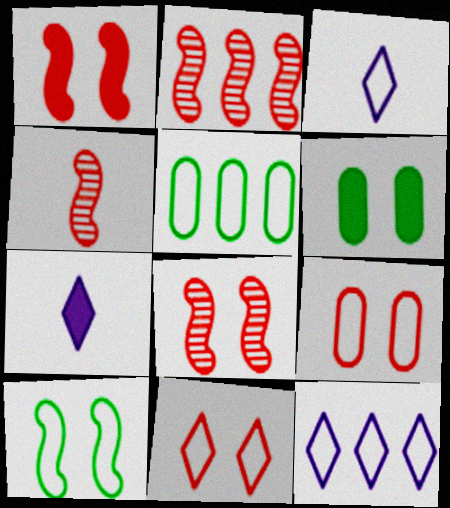[[2, 3, 6], 
[2, 4, 8], 
[4, 6, 12], 
[5, 7, 8]]